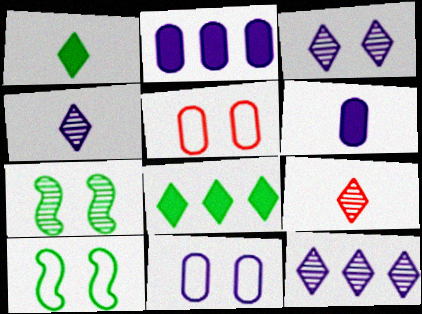[[2, 9, 10], 
[3, 4, 12]]